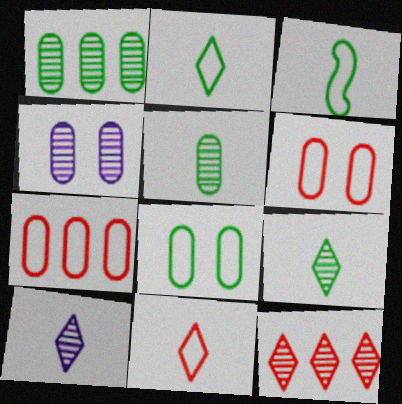[]